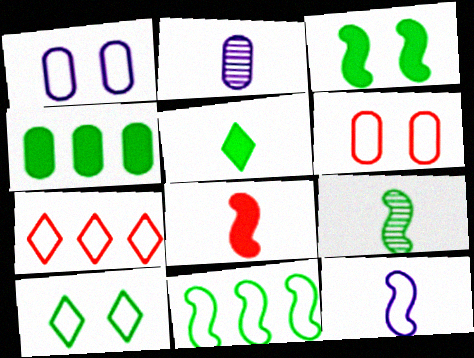[[2, 3, 7], 
[2, 4, 6], 
[3, 4, 5], 
[3, 9, 11], 
[4, 9, 10], 
[8, 9, 12]]